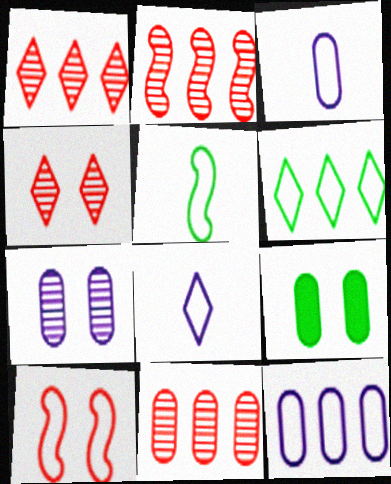[[1, 2, 11], 
[2, 8, 9], 
[3, 6, 10], 
[3, 9, 11]]